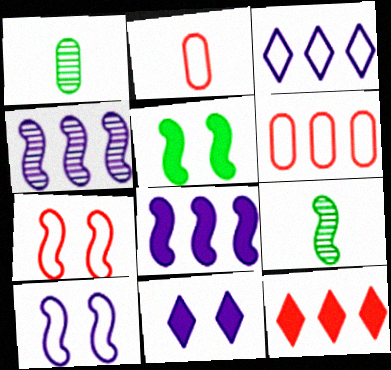[[1, 10, 12], 
[6, 9, 11], 
[7, 8, 9]]